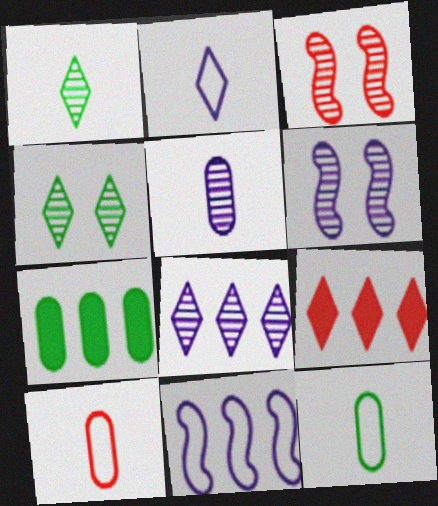[[2, 3, 7], 
[2, 4, 9], 
[3, 9, 10], 
[5, 6, 8], 
[6, 9, 12]]